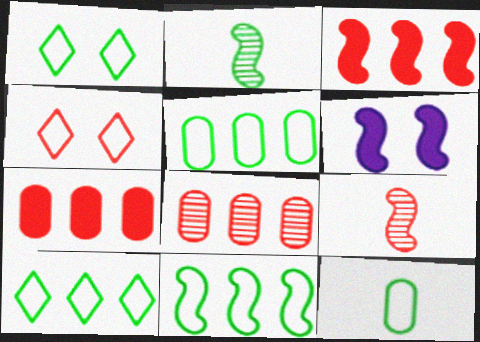[[1, 11, 12], 
[4, 7, 9], 
[5, 10, 11], 
[6, 9, 11]]